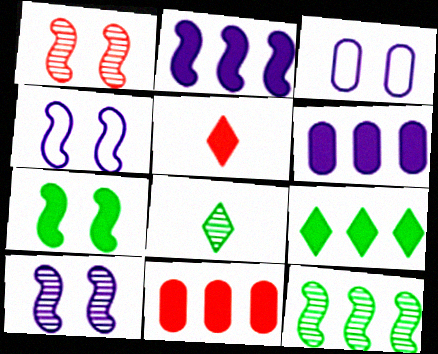[[1, 4, 7], 
[2, 9, 11], 
[3, 5, 12], 
[4, 8, 11], 
[5, 6, 7]]